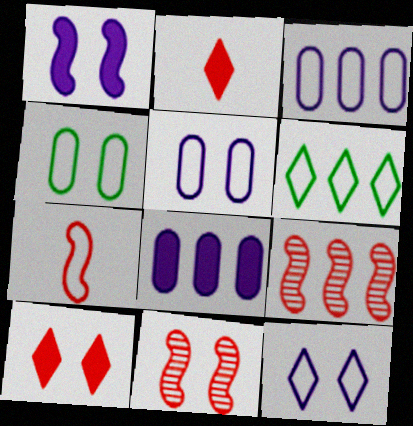[[5, 6, 7], 
[6, 8, 9]]